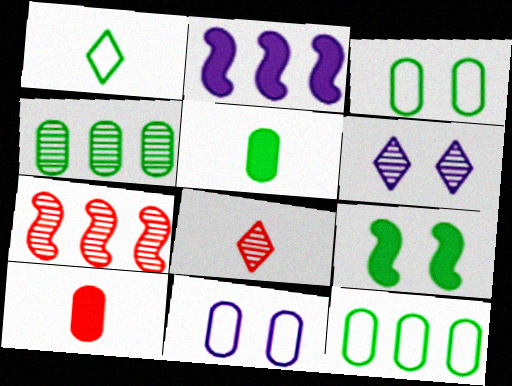[[1, 4, 9], 
[2, 3, 8], 
[3, 4, 5], 
[4, 10, 11]]